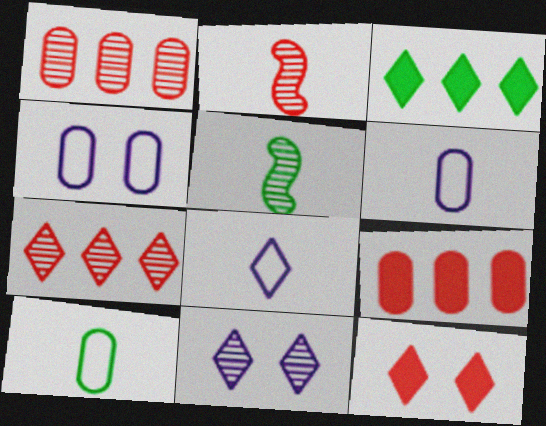[[1, 5, 11], 
[2, 3, 4]]